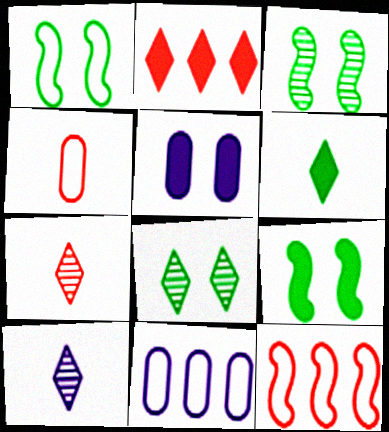[[1, 3, 9], 
[7, 9, 11]]